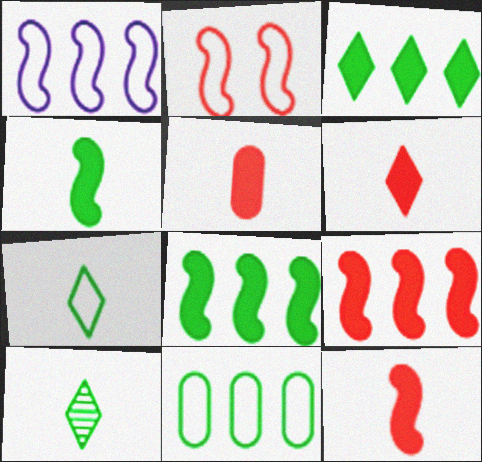[[5, 6, 12]]